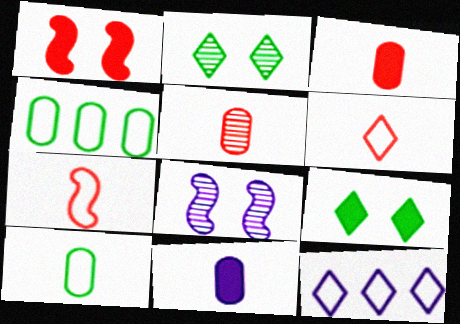[[5, 10, 11], 
[8, 11, 12]]